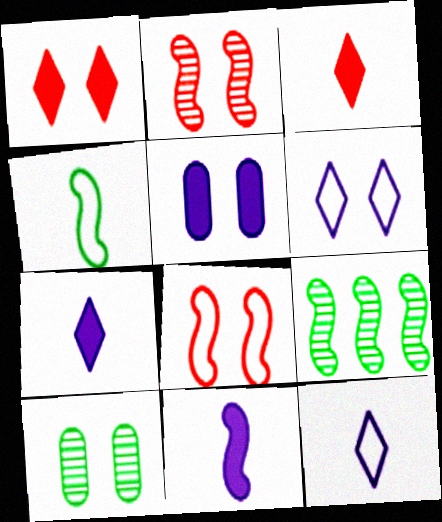[[8, 9, 11]]